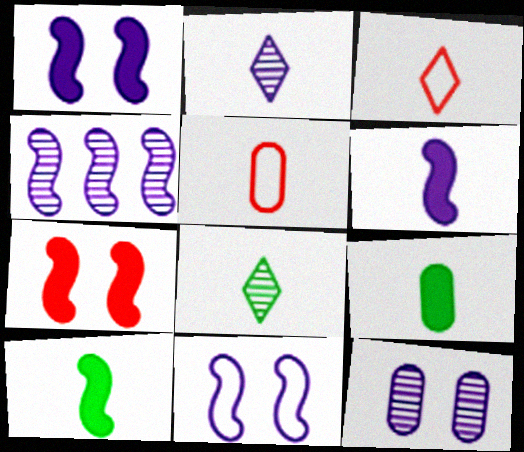[[2, 4, 12], 
[2, 5, 10], 
[4, 6, 11], 
[5, 6, 8]]